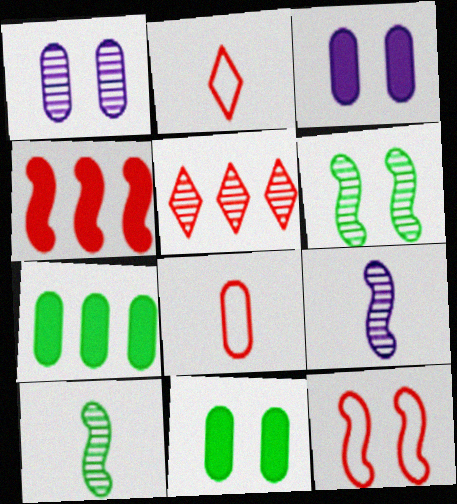[[1, 5, 10], 
[1, 7, 8]]